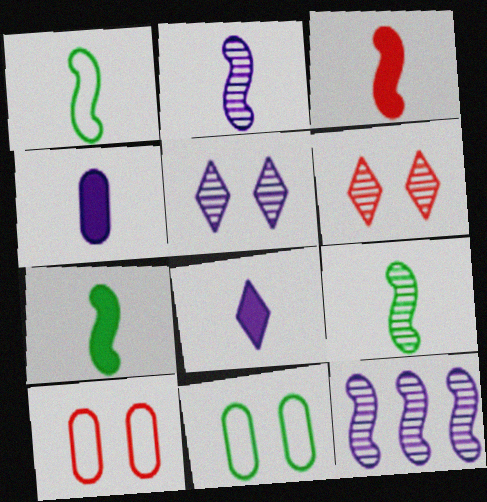[[1, 2, 3], 
[1, 7, 9]]